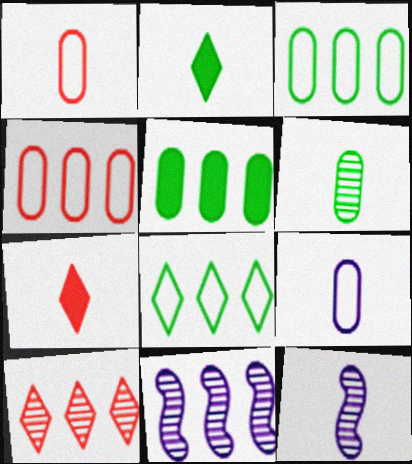[[1, 2, 12]]